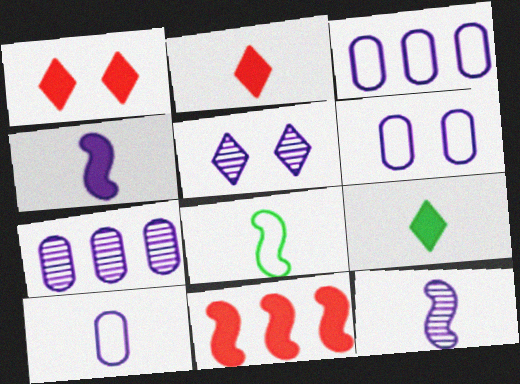[[1, 7, 8], 
[3, 4, 5], 
[3, 6, 10], 
[5, 7, 12]]